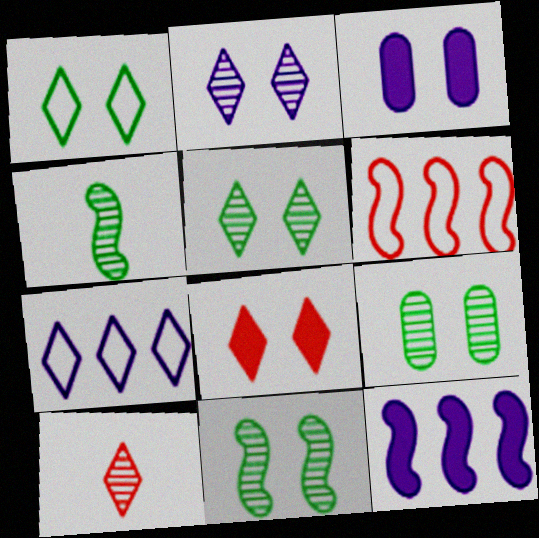[[1, 2, 8], 
[5, 9, 11]]